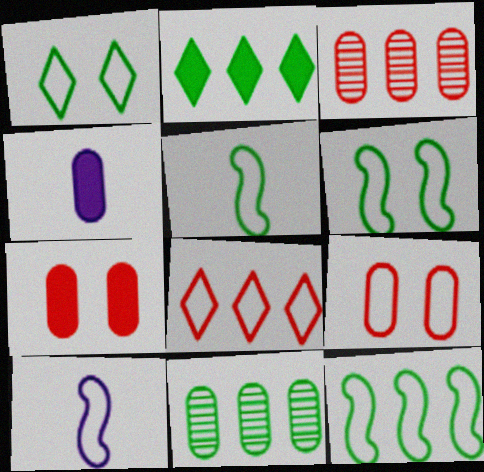[[2, 11, 12], 
[4, 9, 11], 
[5, 6, 12]]